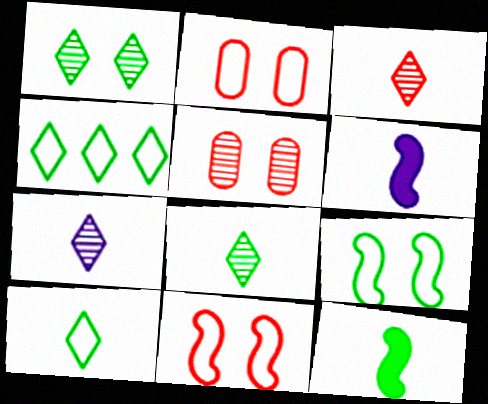[[3, 7, 8], 
[4, 5, 6]]